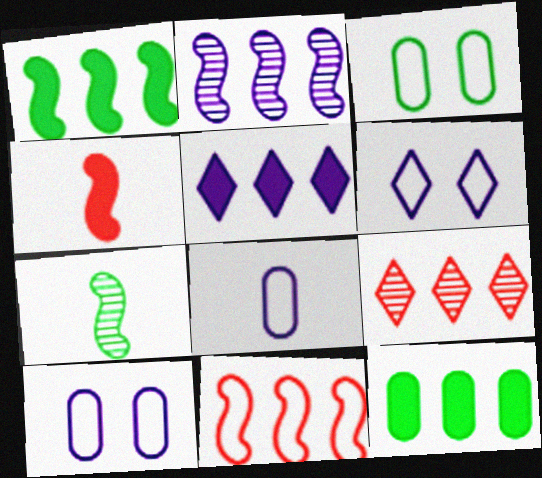[[1, 2, 11]]